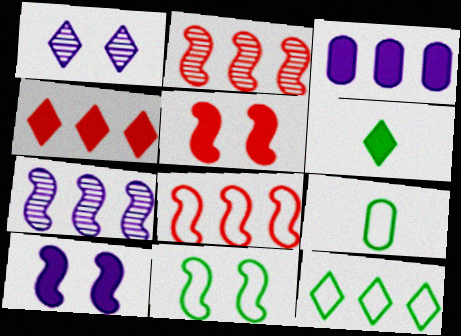[[2, 3, 12], 
[3, 5, 6], 
[9, 11, 12]]